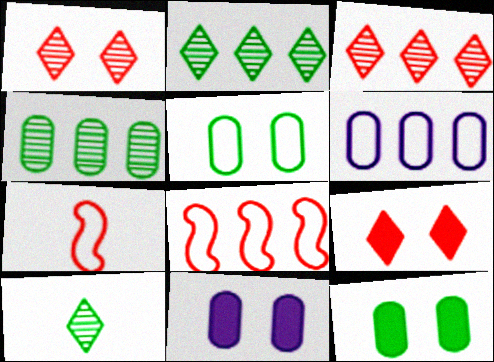[[2, 7, 11], 
[8, 10, 11]]